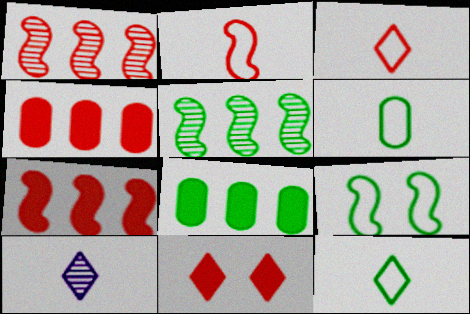[[4, 9, 10]]